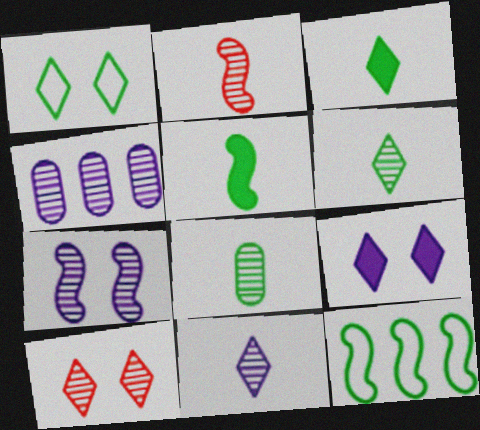[[1, 9, 10], 
[2, 8, 11], 
[4, 7, 11]]